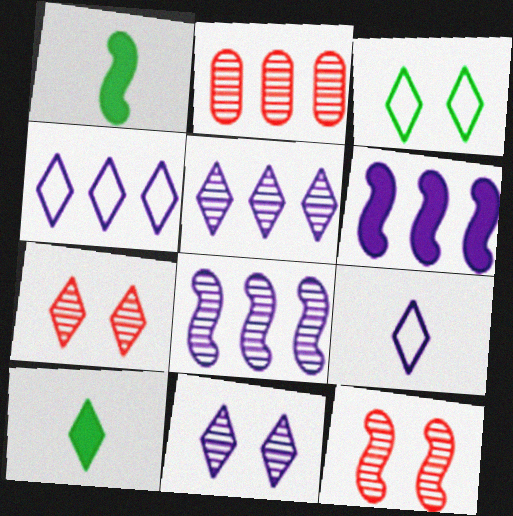[[4, 7, 10]]